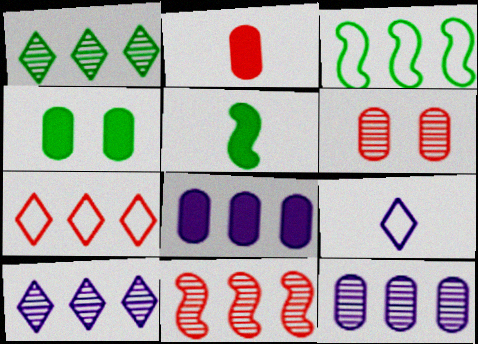[[1, 11, 12], 
[2, 4, 8], 
[4, 9, 11]]